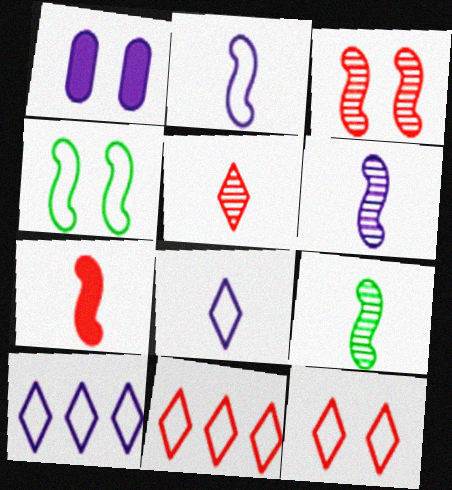[[1, 6, 10], 
[1, 9, 11], 
[2, 7, 9]]